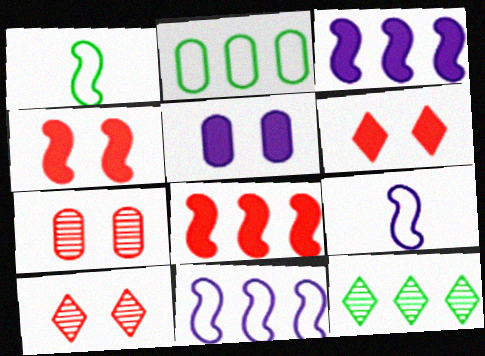[]